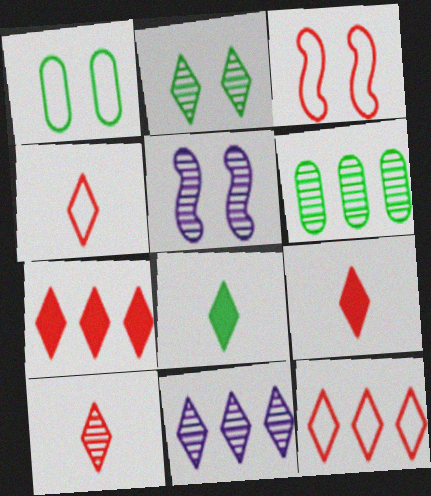[[2, 10, 11], 
[4, 9, 10], 
[5, 6, 10]]